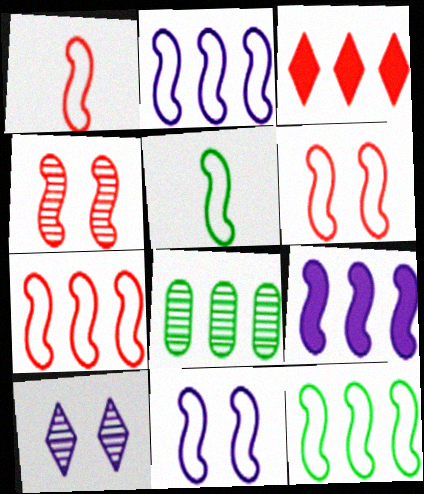[[1, 6, 7], 
[1, 11, 12], 
[2, 3, 8], 
[2, 5, 6], 
[2, 7, 12], 
[4, 5, 9], 
[5, 7, 11]]